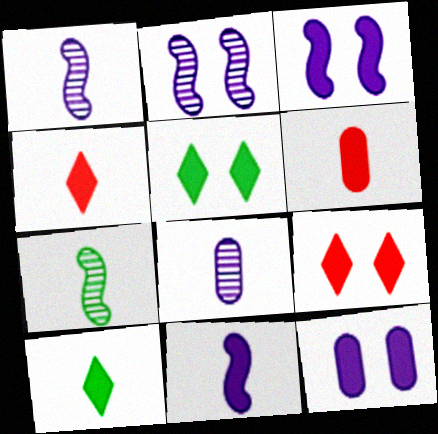[[6, 10, 11]]